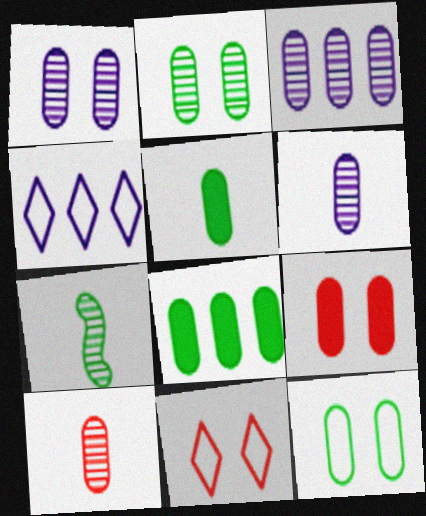[[1, 3, 6], 
[1, 9, 12], 
[2, 3, 10], 
[4, 7, 9]]